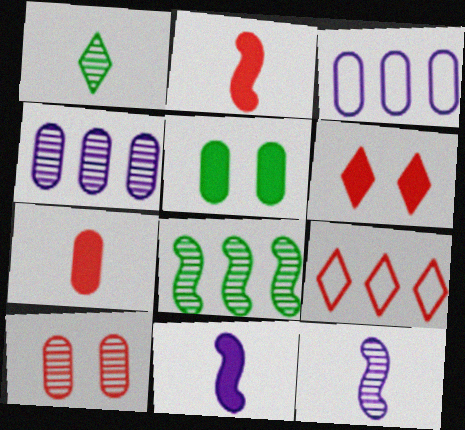[[2, 9, 10], 
[5, 9, 12]]